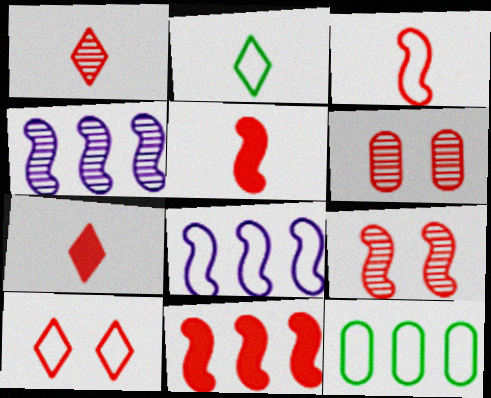[[3, 9, 11]]